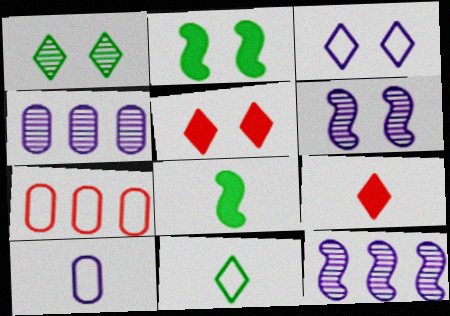[[1, 3, 5]]